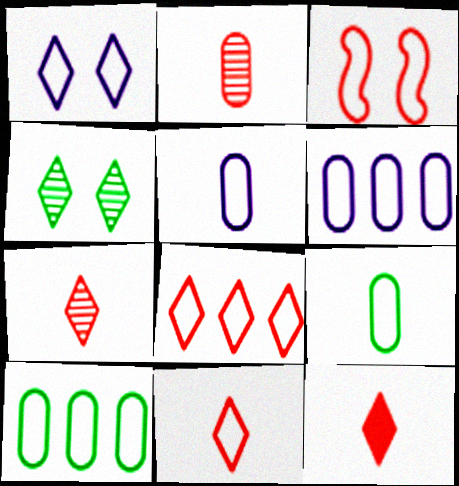[[7, 11, 12]]